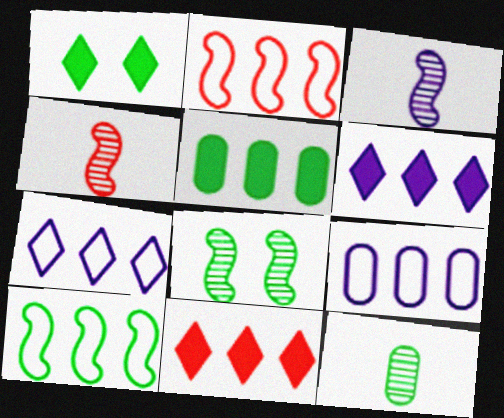[[1, 4, 9], 
[1, 10, 12]]